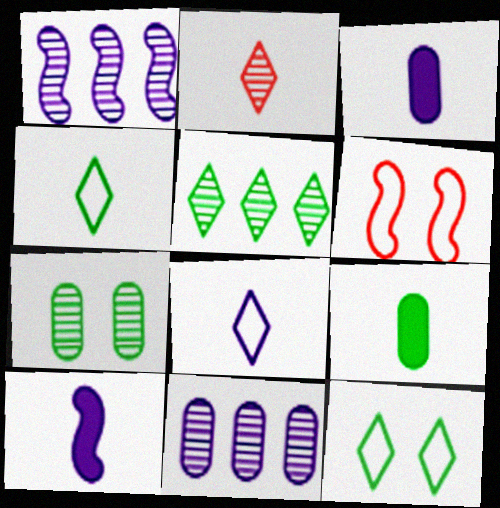[[1, 2, 7], 
[3, 5, 6]]